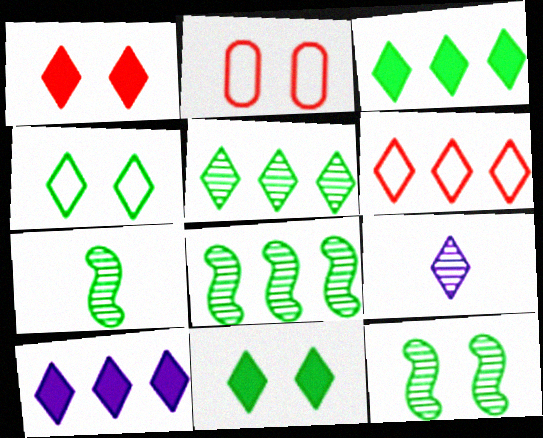[[2, 7, 10], 
[5, 6, 10], 
[6, 9, 11], 
[7, 8, 12]]